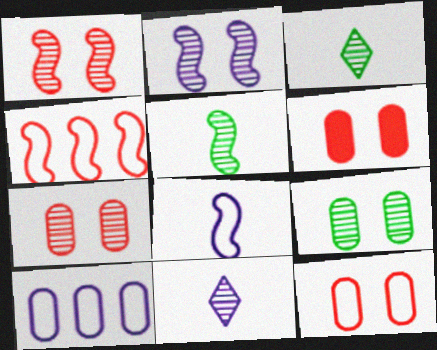[[6, 7, 12]]